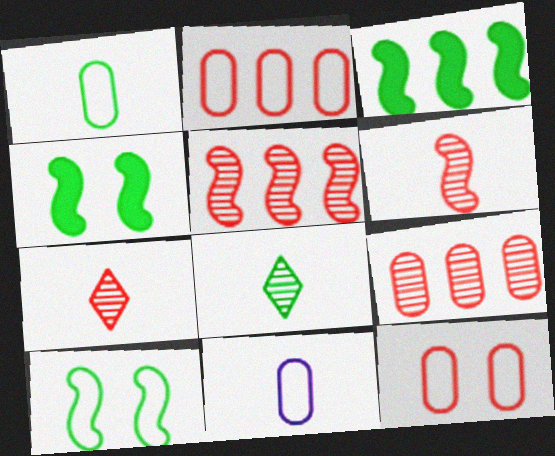[]